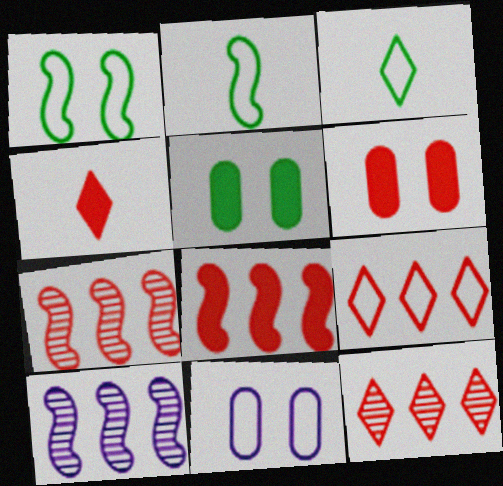[[2, 9, 11], 
[3, 6, 10], 
[4, 6, 8]]